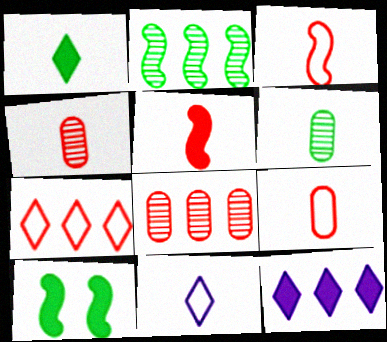[[5, 6, 11], 
[8, 10, 11]]